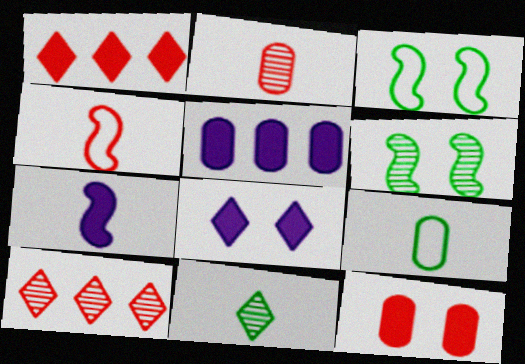[[4, 10, 12], 
[5, 7, 8]]